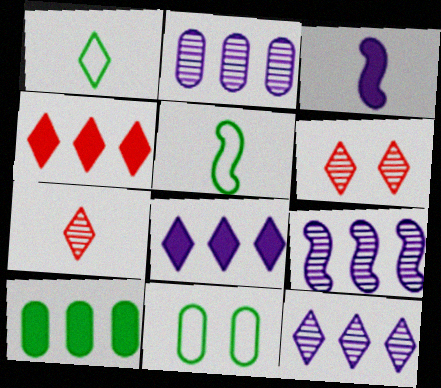[[1, 6, 8], 
[2, 9, 12]]